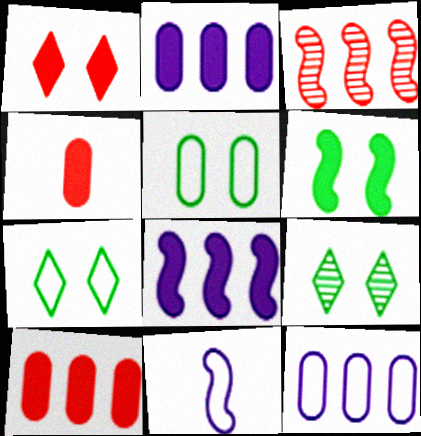[[3, 6, 11], 
[5, 6, 9], 
[9, 10, 11]]